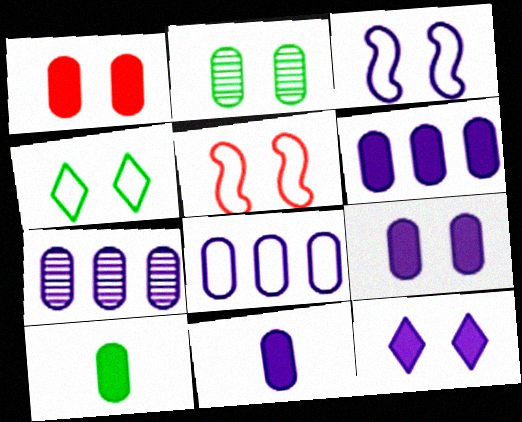[[1, 6, 10], 
[2, 5, 12], 
[6, 7, 8], 
[6, 9, 11]]